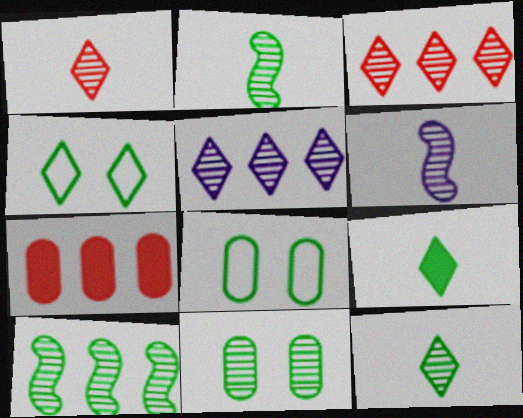[[3, 6, 11], 
[4, 6, 7], 
[8, 9, 10], 
[10, 11, 12]]